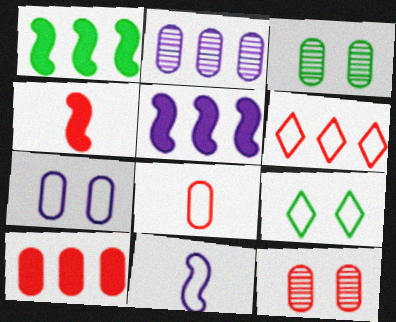[[1, 2, 6], 
[2, 4, 9], 
[4, 6, 12], 
[8, 10, 12]]